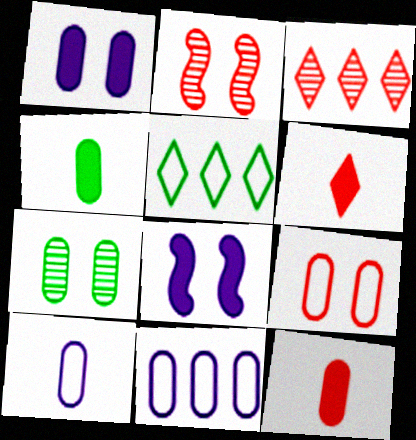[[1, 7, 9], 
[7, 11, 12]]